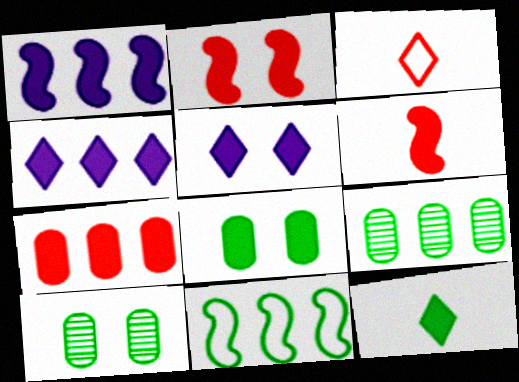[[1, 3, 10], 
[2, 5, 8], 
[4, 6, 8], 
[10, 11, 12]]